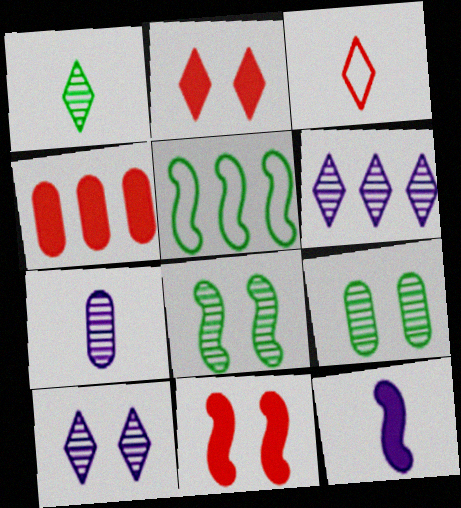[[2, 5, 7], 
[4, 5, 6]]